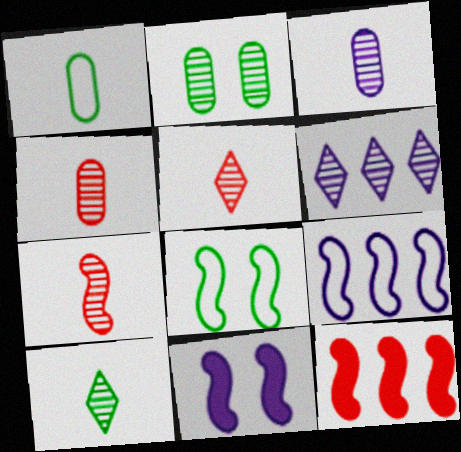[[2, 6, 7], 
[3, 7, 10], 
[4, 5, 7]]